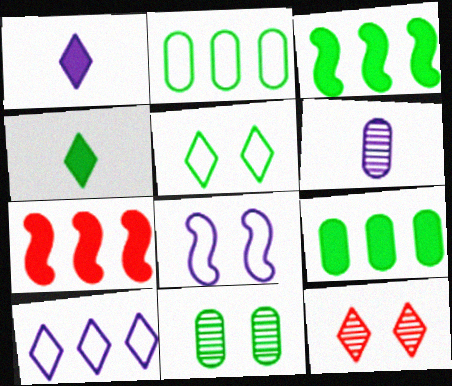[[4, 10, 12], 
[5, 6, 7]]